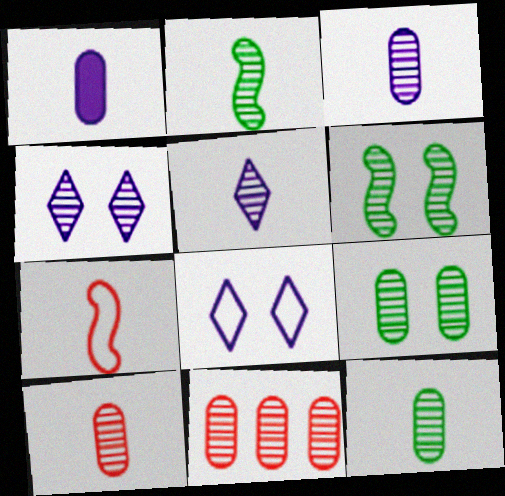[[2, 4, 11], 
[2, 5, 10], 
[3, 9, 11], 
[3, 10, 12], 
[5, 6, 11]]